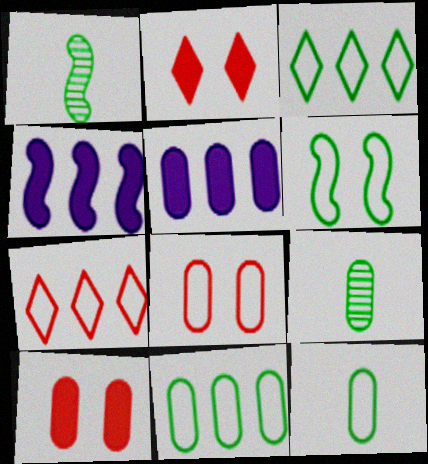[[3, 6, 12], 
[5, 8, 9]]